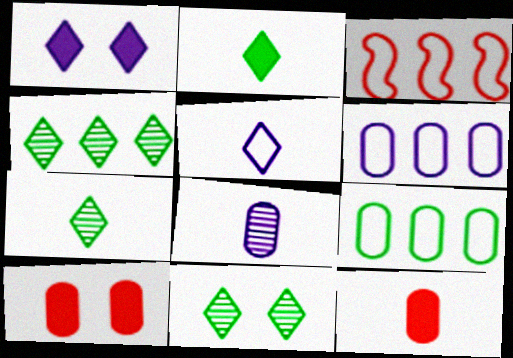[[4, 7, 11], 
[8, 9, 10]]